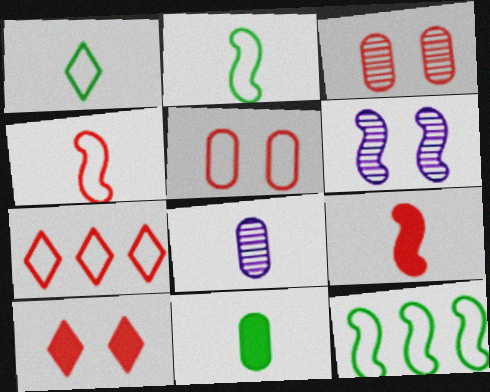[[1, 8, 9], 
[3, 7, 9], 
[4, 5, 7], 
[6, 7, 11], 
[6, 9, 12], 
[8, 10, 12]]